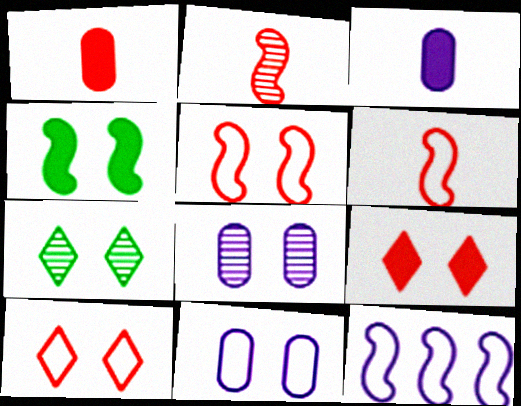[[1, 7, 12], 
[2, 4, 12], 
[4, 8, 10]]